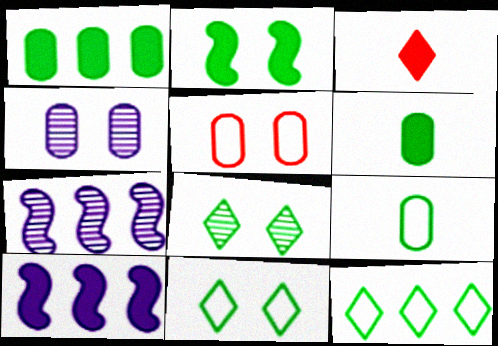[]